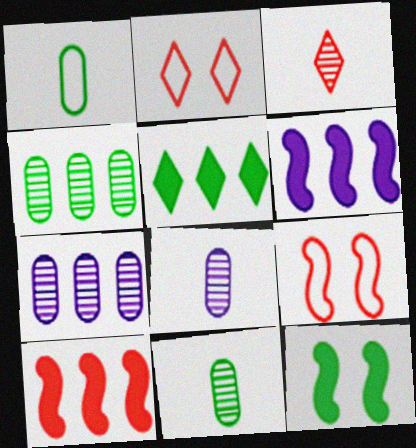[[2, 6, 11], 
[5, 8, 9]]